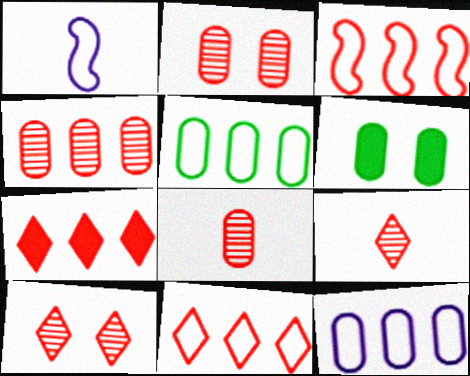[[2, 4, 8], 
[3, 4, 7], 
[6, 8, 12]]